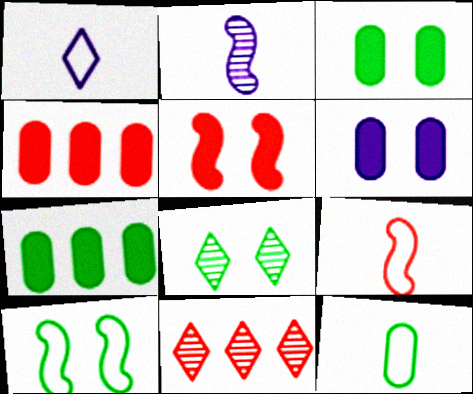[[1, 9, 12], 
[3, 8, 10]]